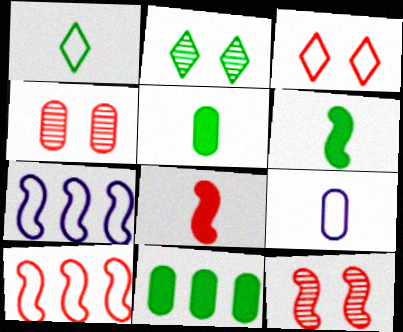[[4, 9, 11], 
[6, 7, 12], 
[8, 10, 12]]